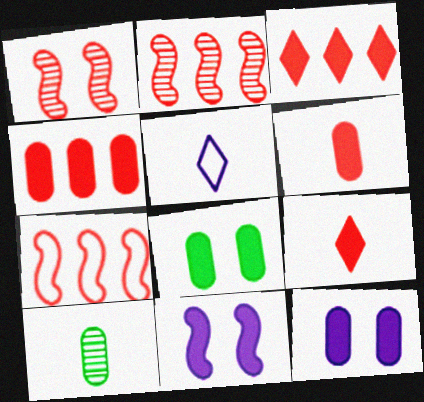[[2, 5, 8]]